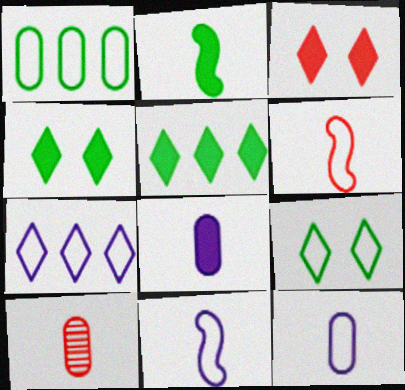[]